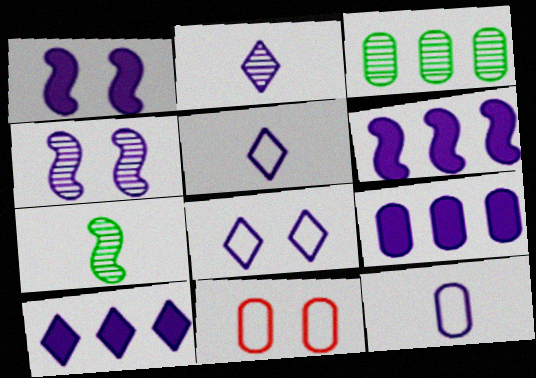[[2, 8, 10], 
[4, 5, 9], 
[4, 10, 12], 
[6, 9, 10], 
[7, 10, 11]]